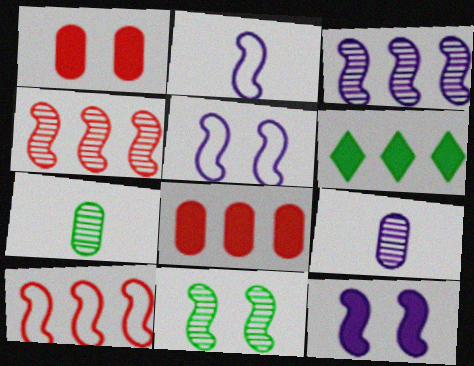[[2, 3, 12]]